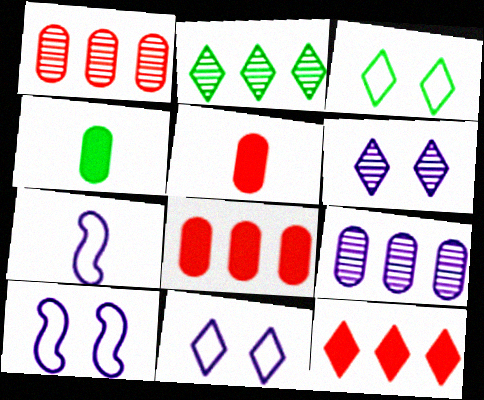[[2, 5, 10]]